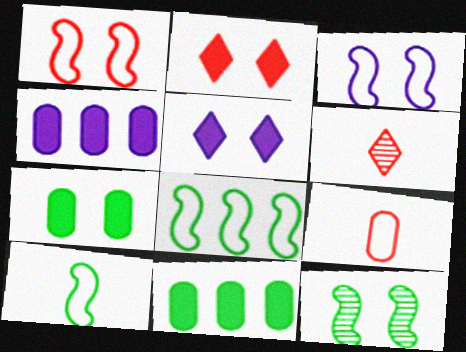[[3, 6, 11]]